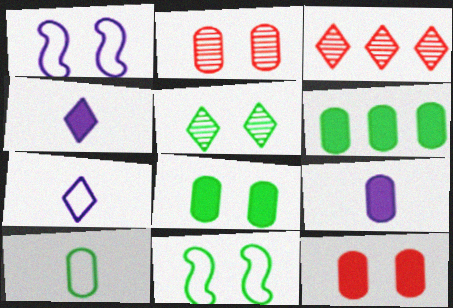[[1, 5, 12], 
[3, 9, 11], 
[5, 8, 11], 
[6, 9, 12]]